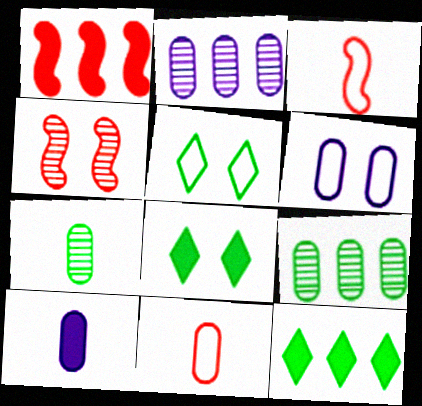[[1, 3, 4], 
[1, 8, 10], 
[2, 3, 8], 
[2, 6, 10], 
[4, 6, 8], 
[7, 10, 11]]